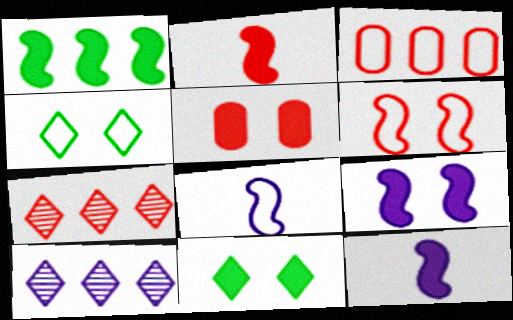[[1, 2, 9], 
[1, 3, 10], 
[3, 4, 8], 
[5, 9, 11]]